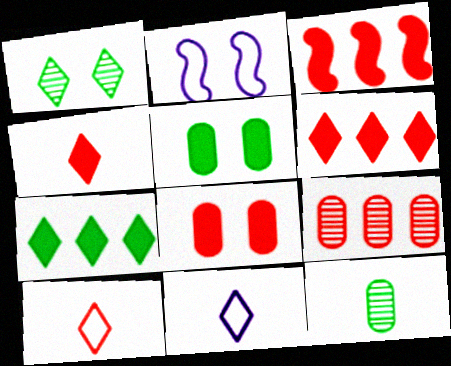[[1, 2, 8], 
[1, 6, 11], 
[2, 6, 12], 
[3, 4, 8]]